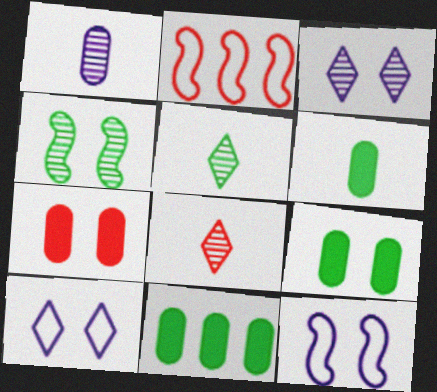[[2, 3, 6], 
[2, 7, 8], 
[4, 7, 10], 
[6, 9, 11], 
[8, 11, 12]]